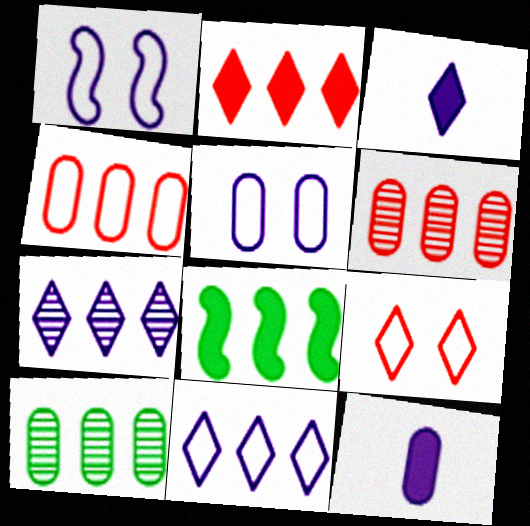[[1, 7, 12], 
[4, 7, 8], 
[6, 8, 11]]